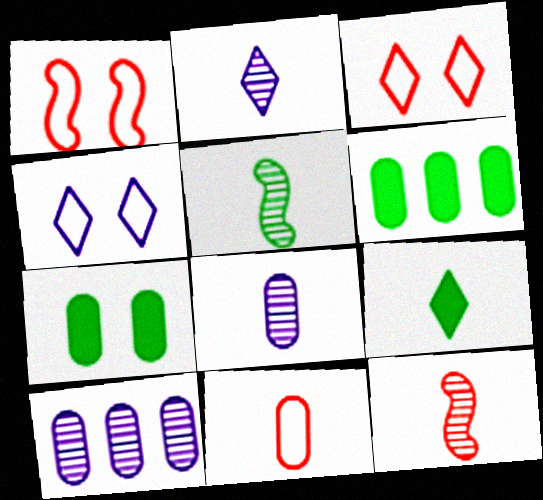[[1, 2, 6], 
[1, 9, 10], 
[4, 6, 12], 
[7, 10, 11]]